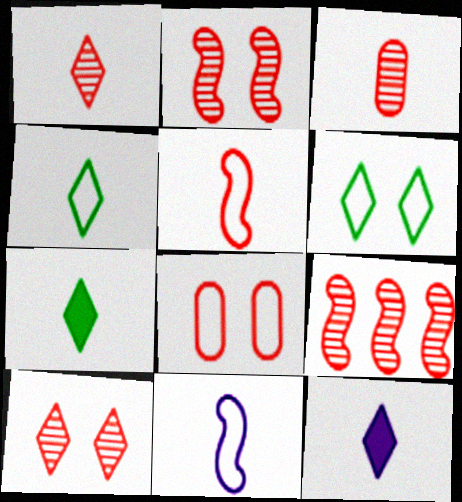[[1, 4, 12], 
[3, 7, 11], 
[3, 9, 10]]